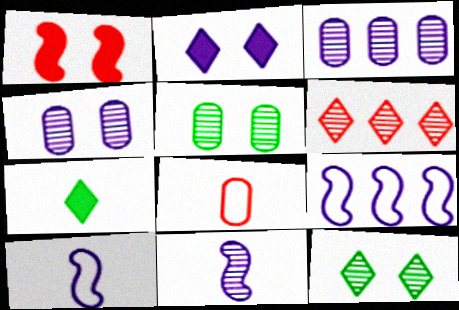[[1, 6, 8], 
[2, 3, 10], 
[5, 6, 11], 
[7, 8, 11]]